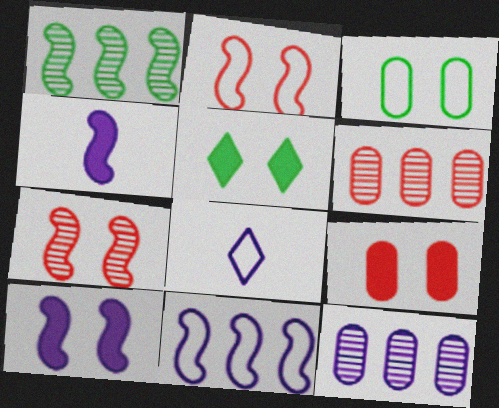[[1, 2, 4], 
[1, 8, 9], 
[5, 9, 10], 
[8, 10, 12]]